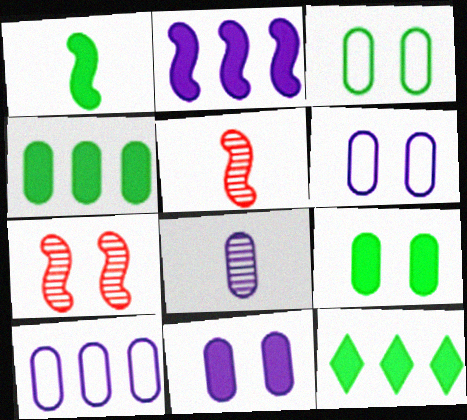[[1, 9, 12], 
[5, 6, 12], 
[8, 10, 11]]